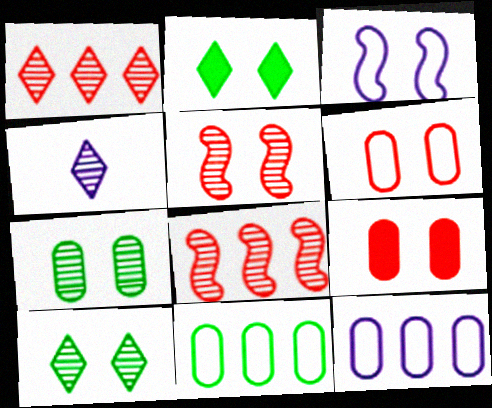[[1, 4, 10], 
[3, 9, 10], 
[4, 7, 8]]